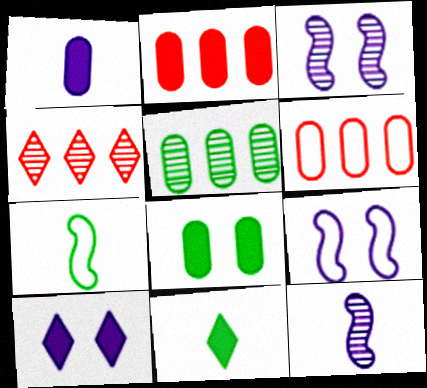[[1, 2, 8], 
[3, 6, 11]]